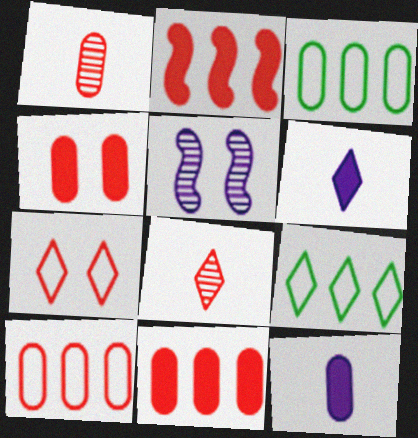[[1, 2, 7], 
[1, 4, 10]]